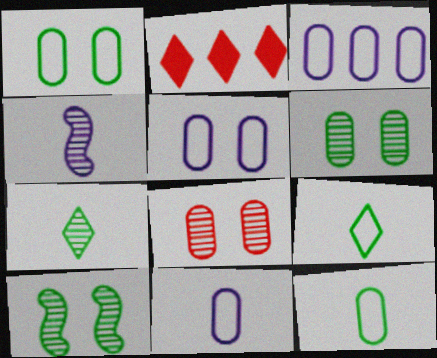[[1, 2, 4], 
[2, 10, 11], 
[3, 5, 11]]